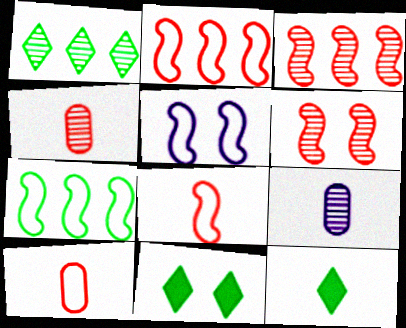[[1, 6, 9], 
[2, 9, 11], 
[5, 7, 8], 
[8, 9, 12]]